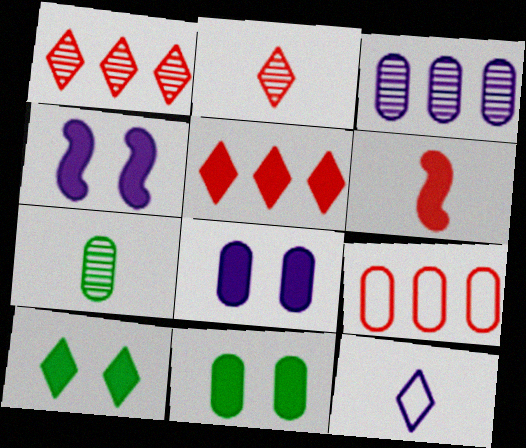[[1, 10, 12], 
[3, 4, 12], 
[6, 7, 12], 
[7, 8, 9]]